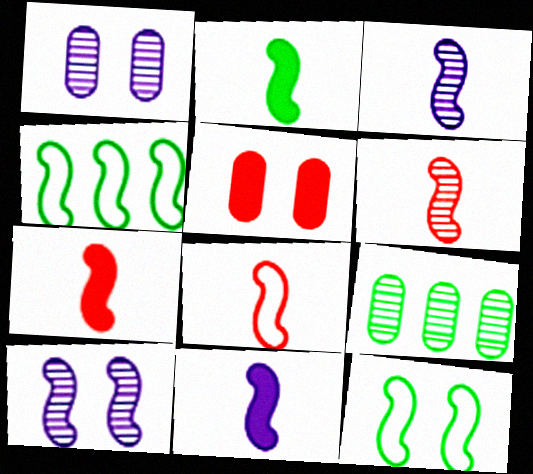[[2, 3, 8], 
[2, 7, 11], 
[4, 7, 10], 
[6, 7, 8]]